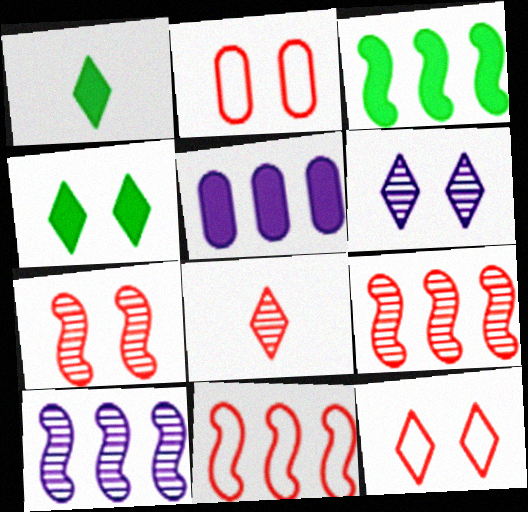[[1, 2, 10], 
[3, 10, 11], 
[4, 6, 12]]